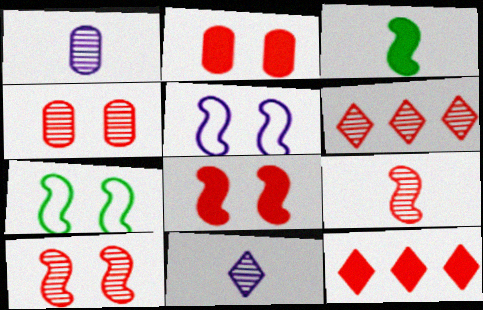[[1, 7, 12], 
[4, 6, 9]]